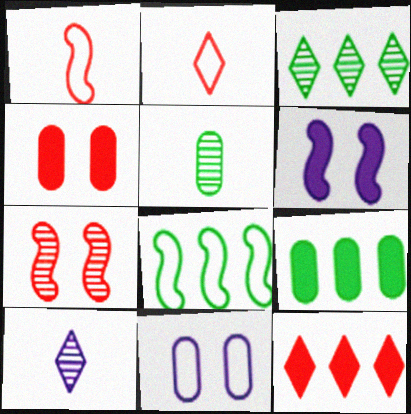[[2, 8, 11], 
[3, 8, 9], 
[4, 8, 10]]